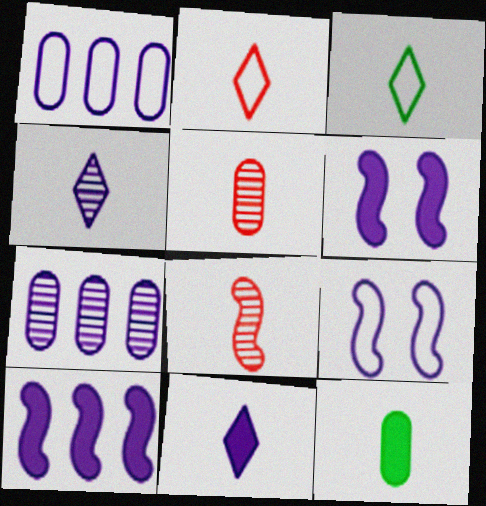[[1, 4, 6], 
[7, 9, 11]]